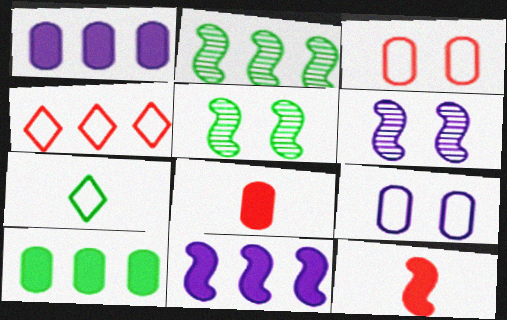[[1, 2, 4], 
[5, 7, 10]]